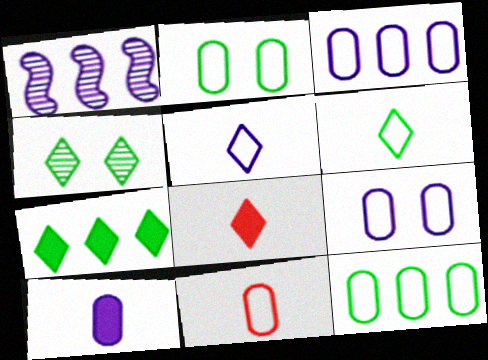[[1, 2, 8], 
[2, 3, 11], 
[4, 6, 7], 
[9, 11, 12]]